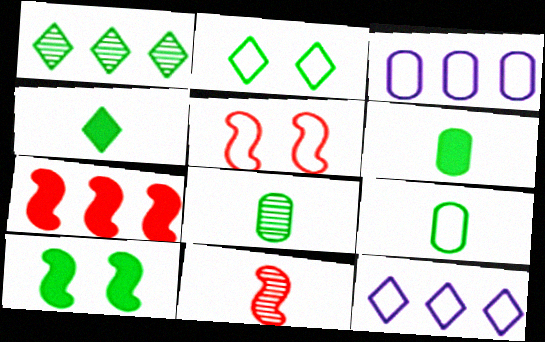[[1, 2, 4], 
[1, 3, 7], 
[1, 9, 10], 
[5, 7, 11], 
[5, 9, 12], 
[6, 8, 9]]